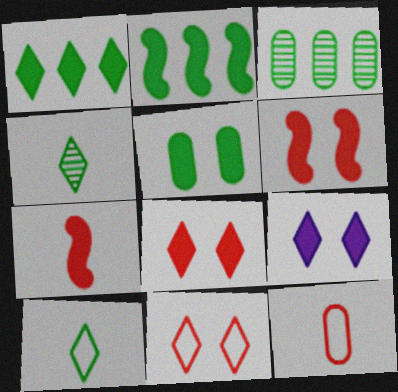[[5, 6, 9]]